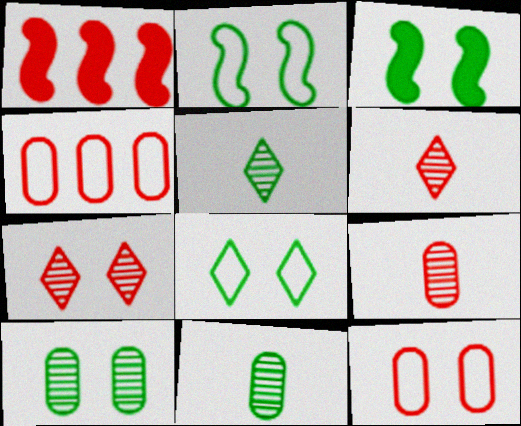[[1, 6, 12], 
[3, 8, 10]]